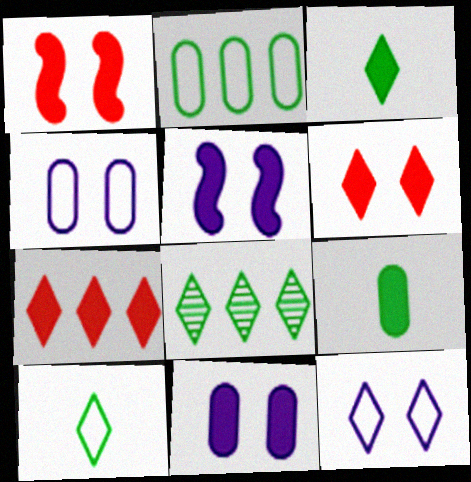[[5, 7, 9]]